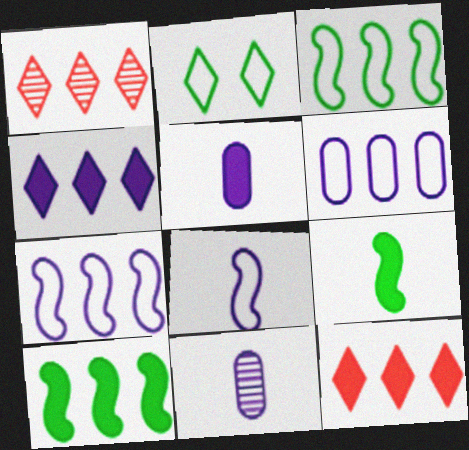[[1, 6, 10]]